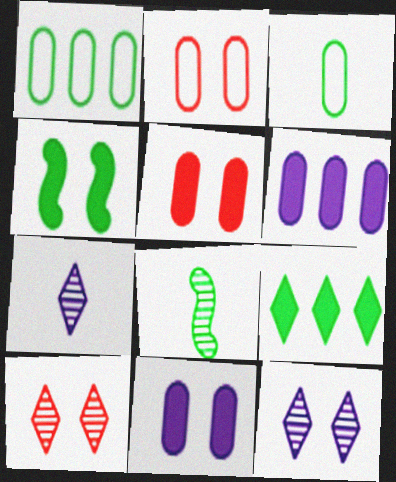[[2, 4, 12]]